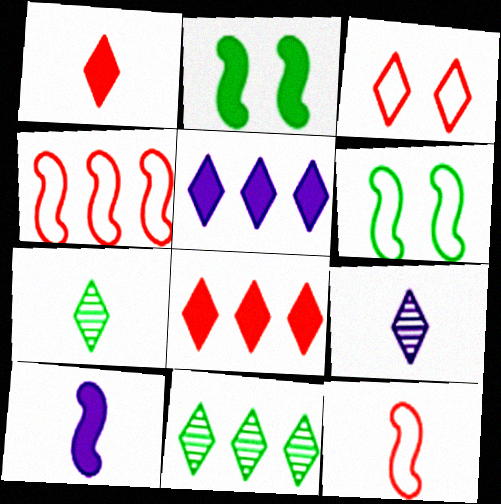[[3, 5, 7]]